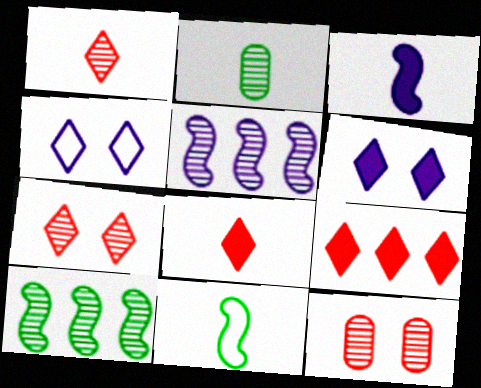[[2, 5, 7]]